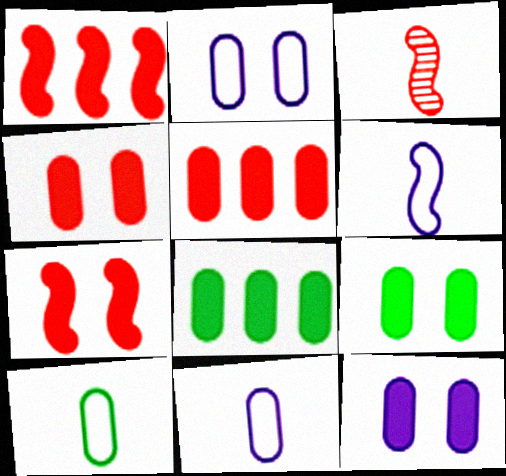[[4, 9, 12]]